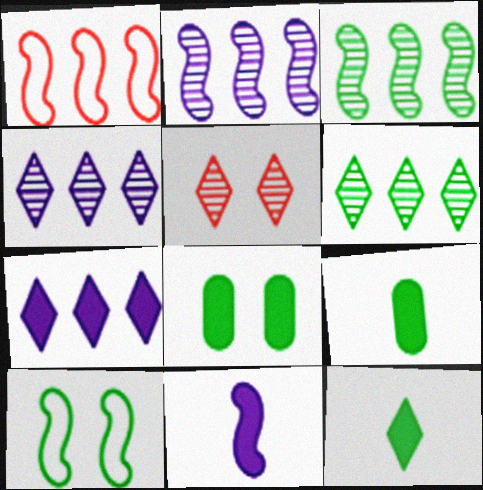[[6, 9, 10]]